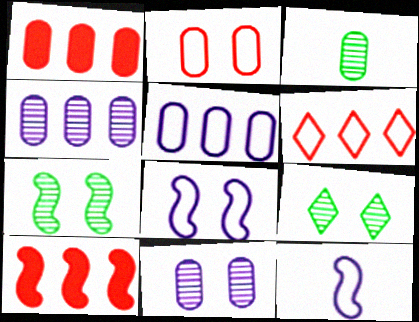[[1, 9, 12], 
[7, 10, 12]]